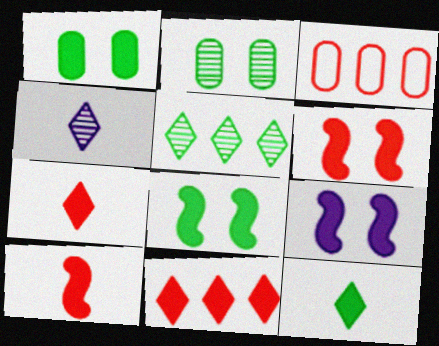[[3, 4, 8], 
[6, 8, 9]]